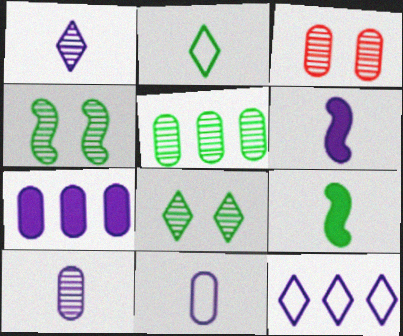[[1, 6, 11], 
[3, 5, 10], 
[3, 9, 12]]